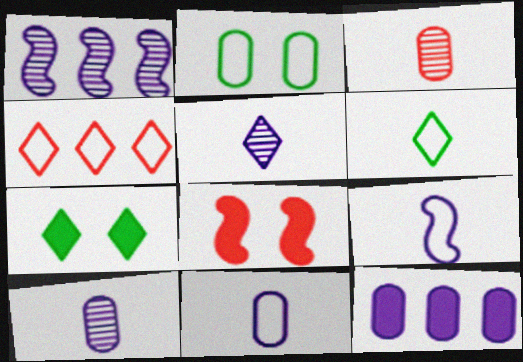[[2, 3, 12], 
[2, 4, 9], 
[3, 4, 8], 
[4, 5, 7]]